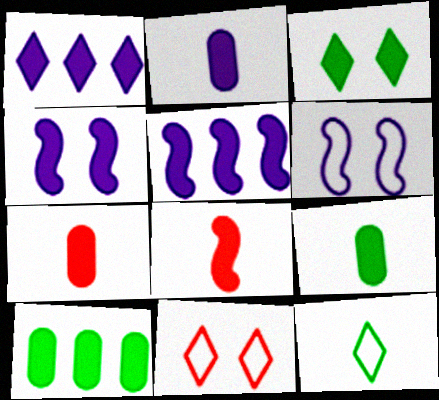[[1, 2, 4], 
[2, 7, 9], 
[3, 5, 7]]